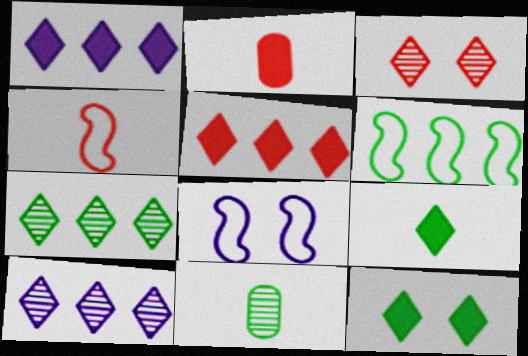[[2, 7, 8], 
[4, 6, 8], 
[5, 8, 11], 
[6, 11, 12]]